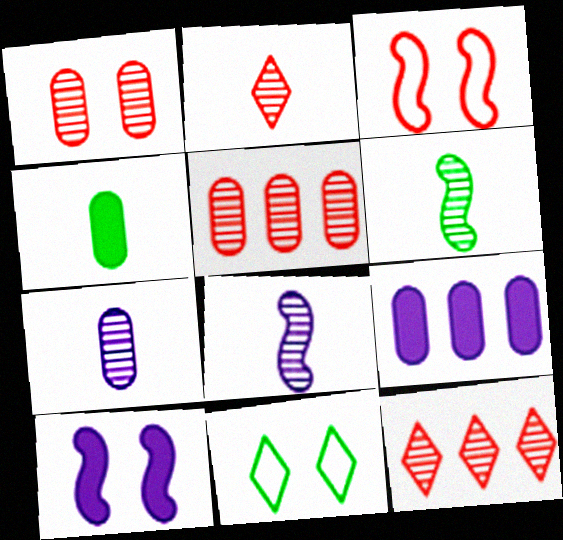[[1, 10, 11], 
[2, 6, 7]]